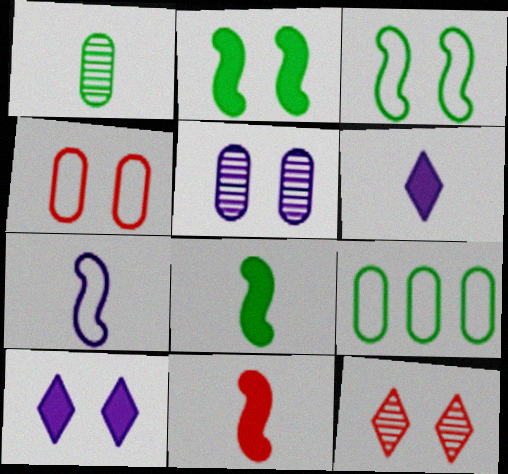[]